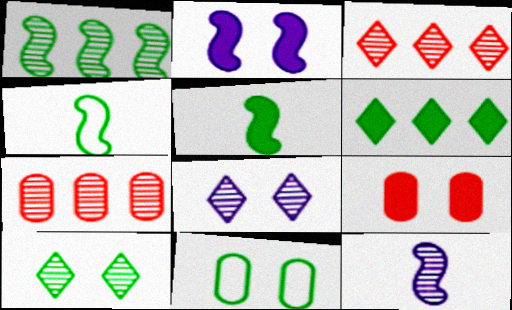[[7, 10, 12]]